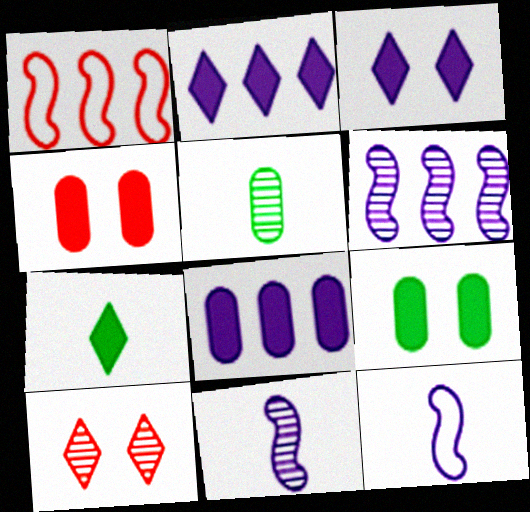[[1, 3, 5], 
[5, 6, 10]]